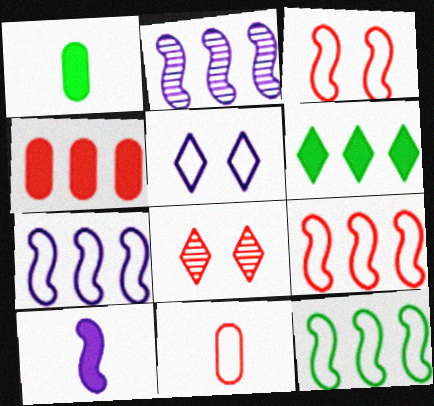[[1, 7, 8], 
[5, 11, 12], 
[7, 9, 12]]